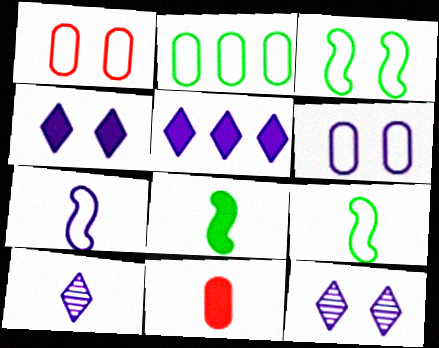[[9, 10, 11]]